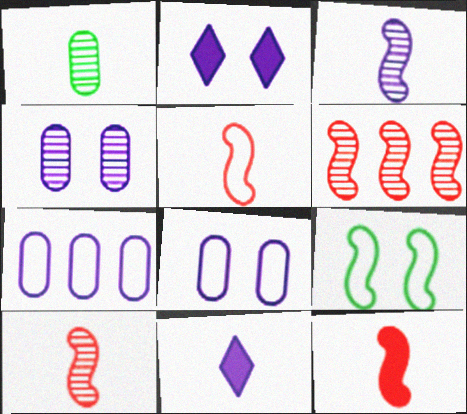[[1, 5, 11], 
[2, 3, 7], 
[5, 10, 12]]